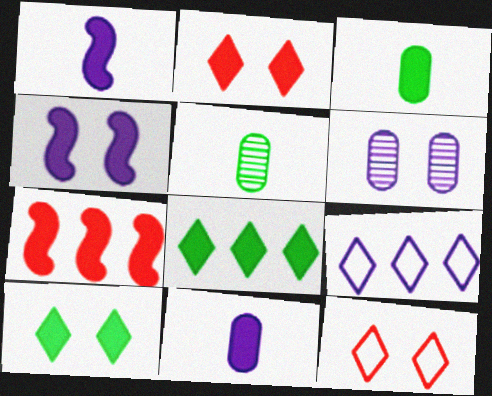[[1, 6, 9], 
[7, 10, 11]]